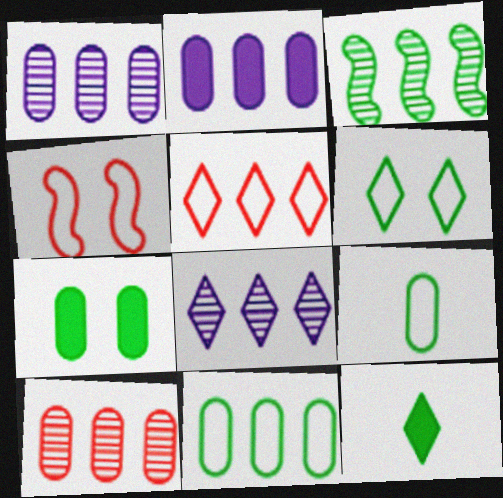[[1, 4, 12], 
[2, 3, 5], 
[2, 10, 11], 
[3, 8, 10]]